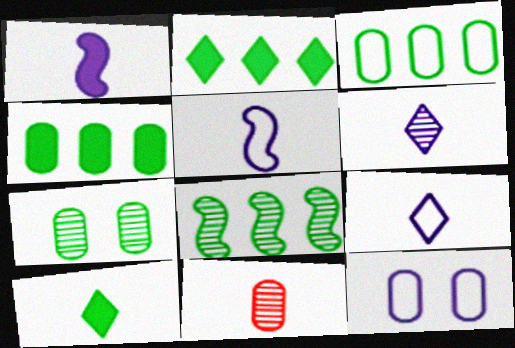[[2, 3, 8], 
[4, 11, 12], 
[5, 10, 11]]